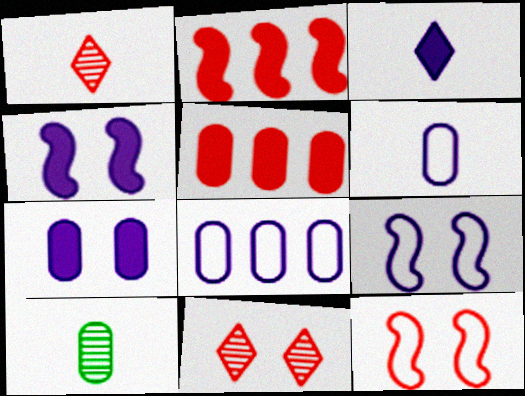[[1, 5, 12]]